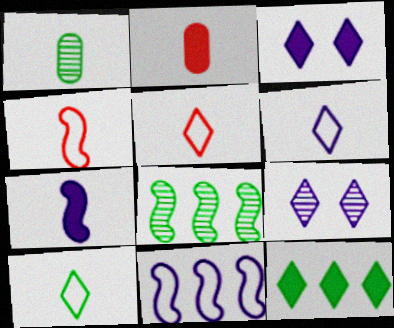[[1, 5, 7], 
[5, 6, 10], 
[5, 9, 12]]